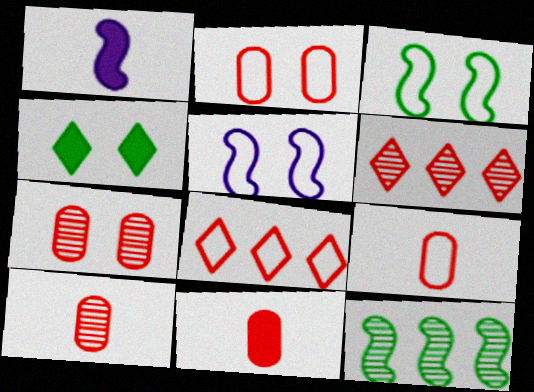[[4, 5, 7], 
[9, 10, 11]]